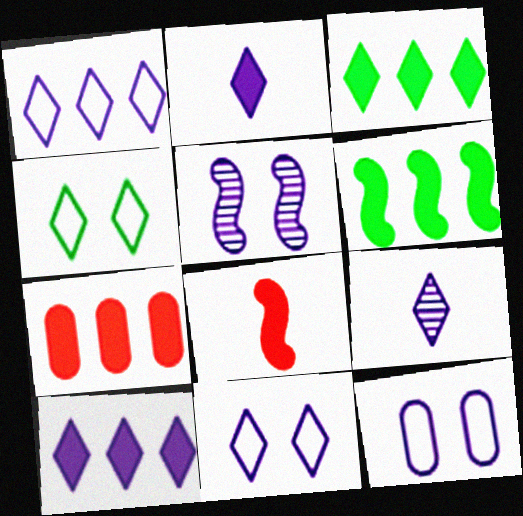[[6, 7, 10], 
[9, 10, 11]]